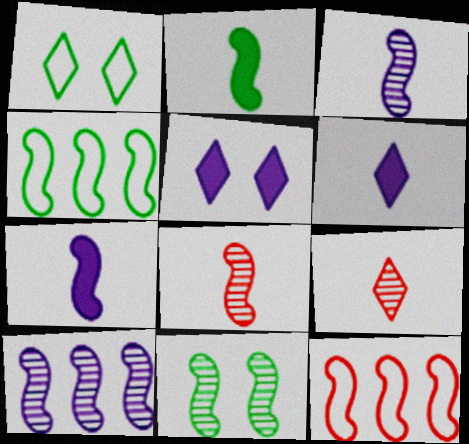[[2, 4, 11], 
[7, 11, 12], 
[8, 10, 11]]